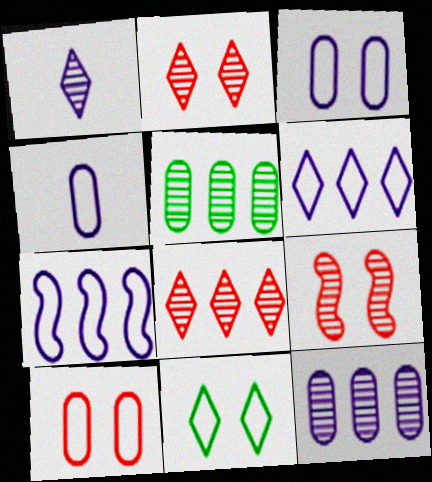[[1, 5, 9]]